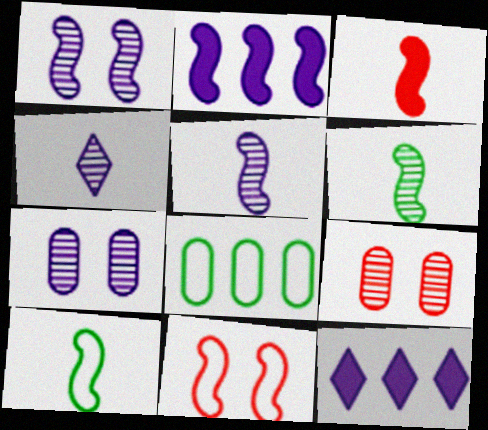[[2, 6, 11], 
[3, 5, 10], 
[9, 10, 12]]